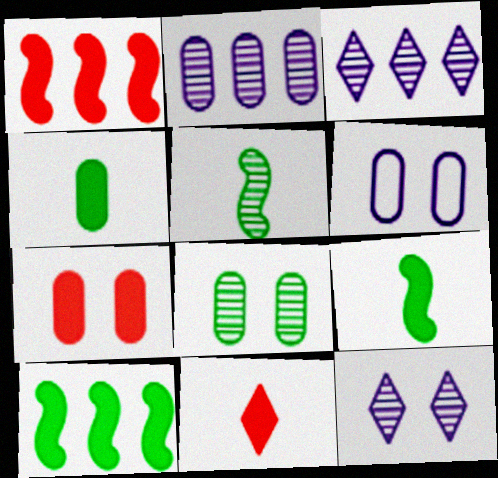[[1, 7, 11], 
[6, 7, 8]]